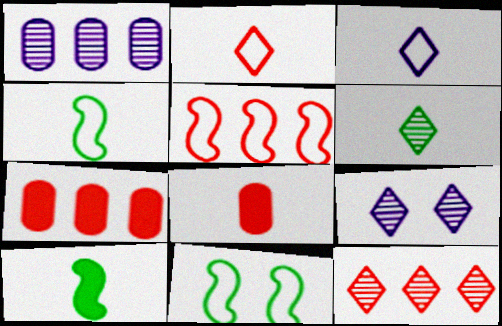[[4, 7, 9], 
[5, 7, 12], 
[6, 9, 12]]